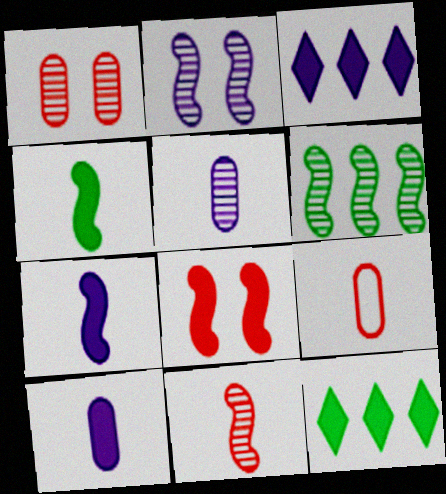[[2, 6, 11], 
[2, 9, 12], 
[8, 10, 12]]